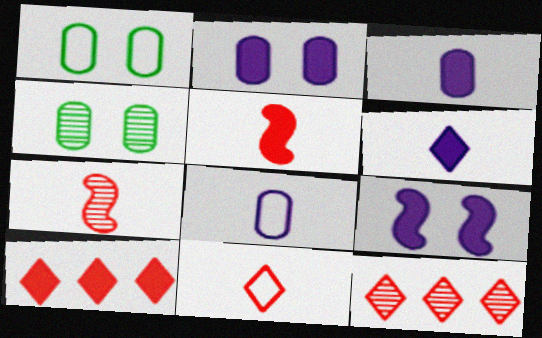[]